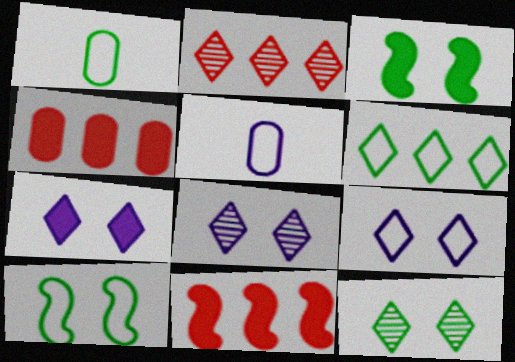[[1, 6, 10], 
[1, 8, 11], 
[2, 3, 5], 
[5, 11, 12], 
[7, 8, 9]]